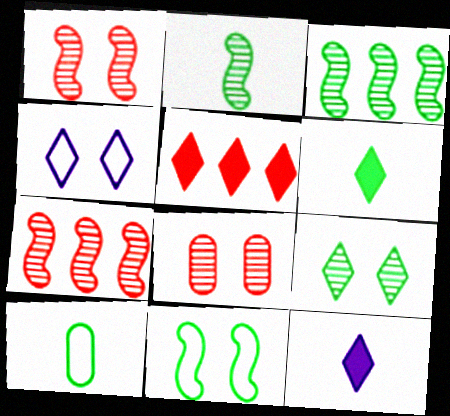[[2, 6, 10]]